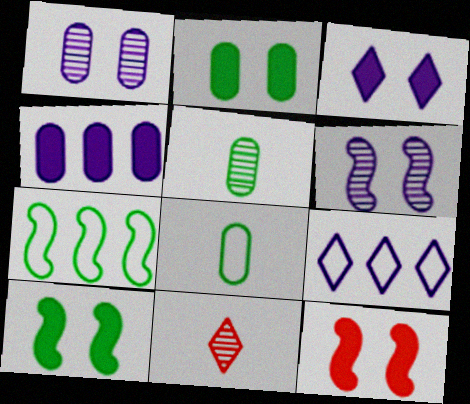[[2, 3, 12], 
[5, 9, 12]]